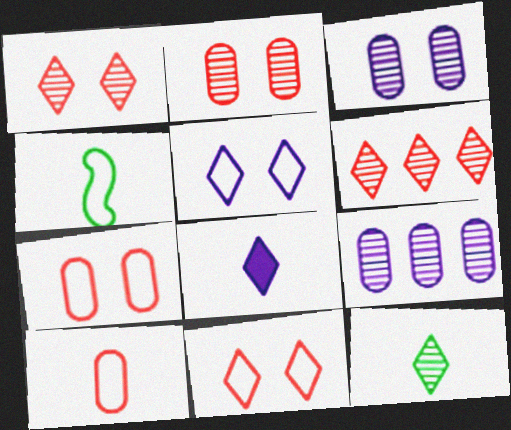[]